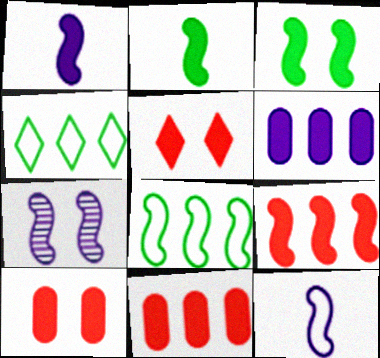[[1, 3, 9], 
[2, 5, 6]]